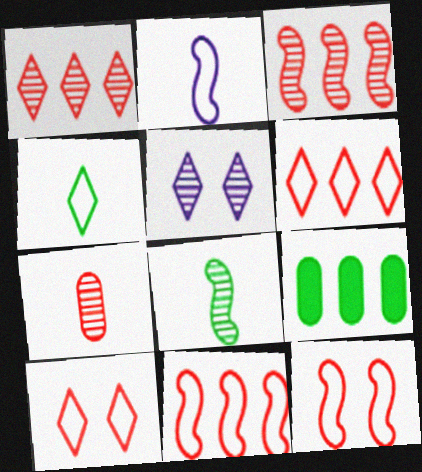[]